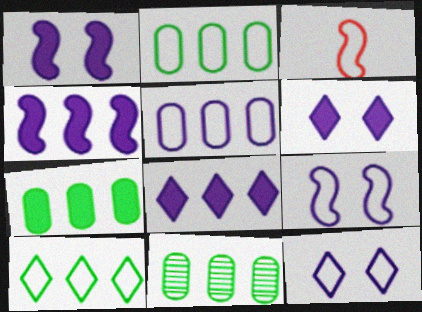[[2, 3, 12], 
[2, 7, 11], 
[3, 6, 11]]